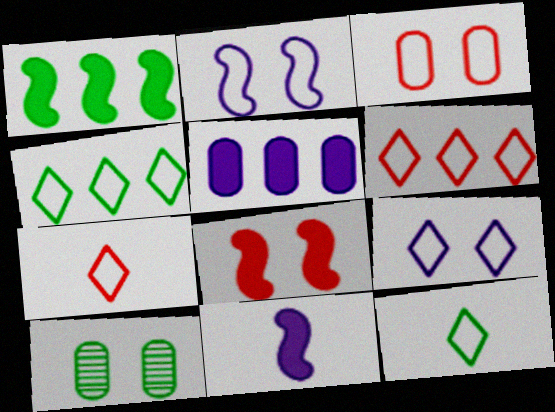[[1, 8, 11], 
[1, 10, 12], 
[4, 7, 9], 
[6, 9, 12], 
[6, 10, 11], 
[8, 9, 10]]